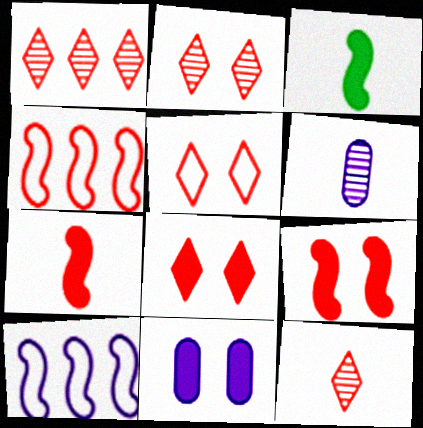[[1, 2, 12], 
[2, 5, 8]]